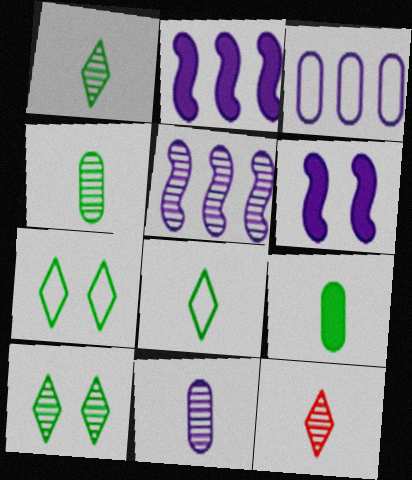[]